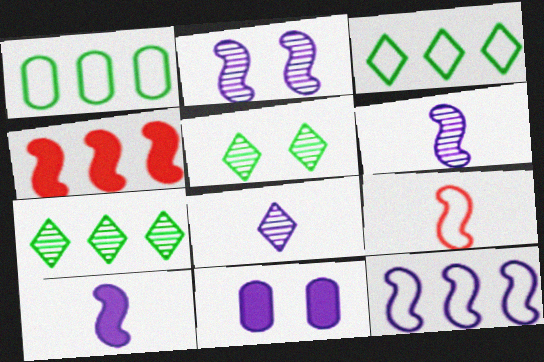[[2, 10, 12], 
[7, 9, 11], 
[8, 11, 12]]